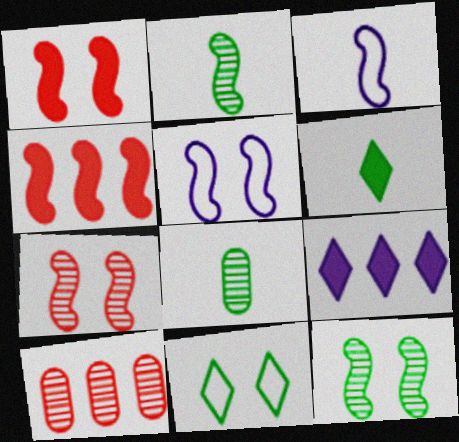[[1, 5, 12], 
[2, 4, 5], 
[3, 4, 12], 
[5, 6, 10]]